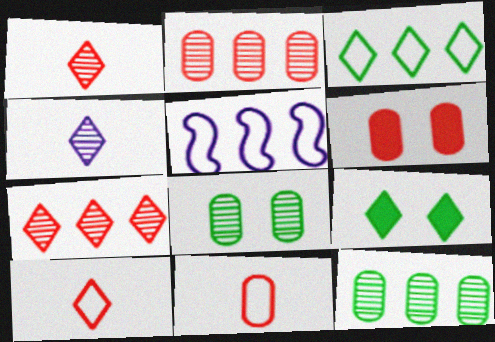[[2, 6, 11]]